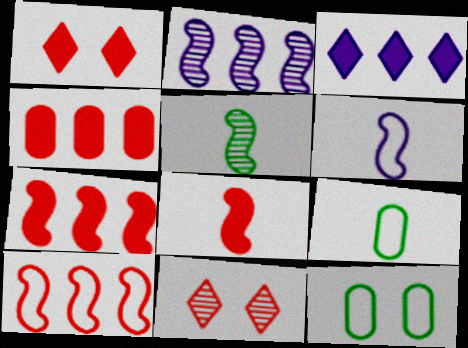[[1, 2, 9], 
[1, 4, 8], 
[5, 6, 8]]